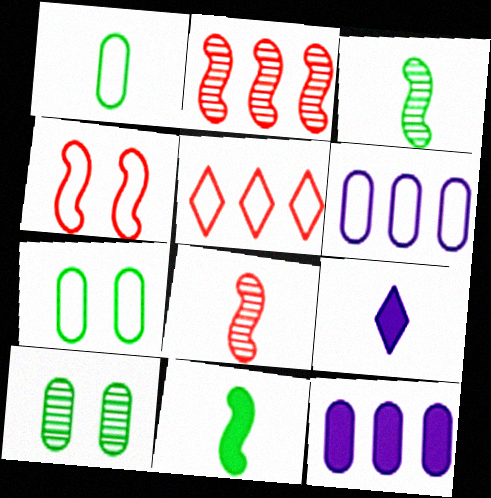[[1, 8, 9], 
[2, 7, 9]]